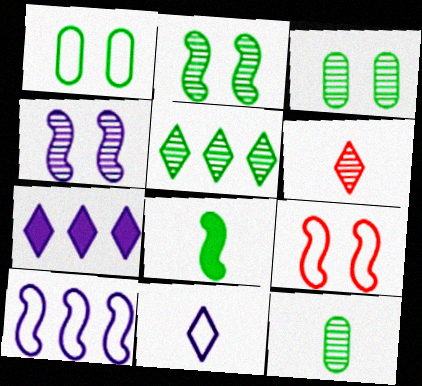[[1, 5, 8], 
[2, 5, 12], 
[7, 9, 12]]